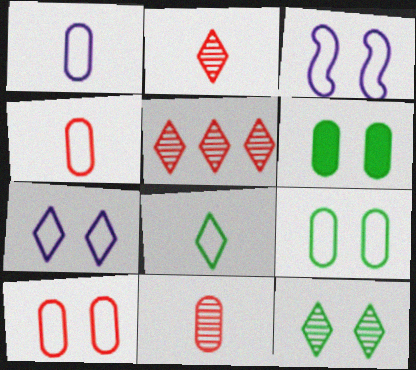[]